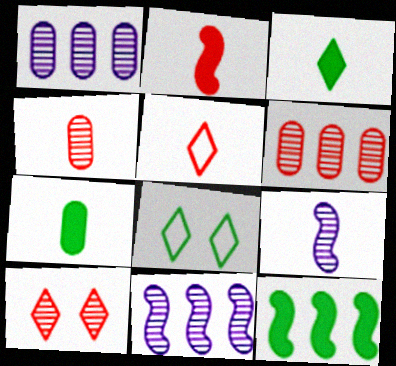[[1, 2, 8], 
[2, 4, 5], 
[5, 7, 9]]